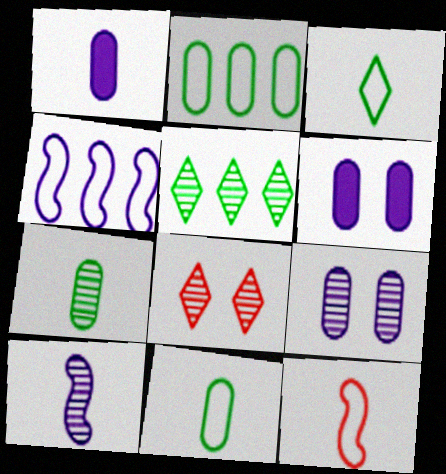[[5, 6, 12]]